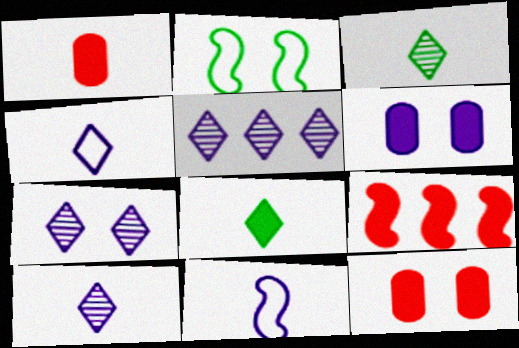[[1, 2, 5], 
[1, 3, 11], 
[2, 7, 12], 
[5, 6, 11], 
[5, 7, 10], 
[6, 8, 9]]